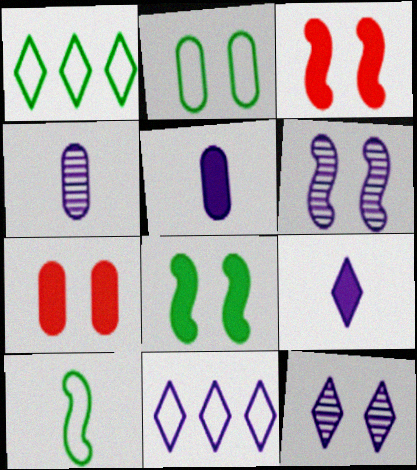[[1, 2, 10], 
[1, 3, 4], 
[2, 3, 12], 
[5, 6, 11], 
[9, 11, 12]]